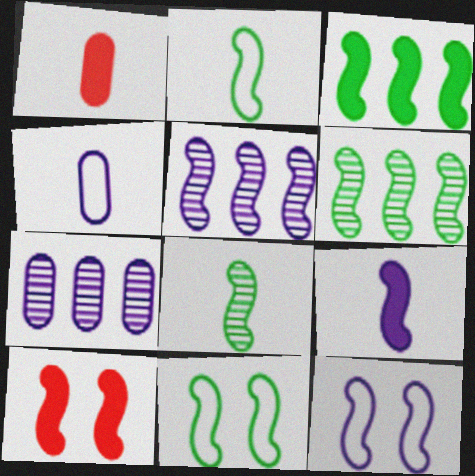[[2, 5, 10], 
[3, 8, 11], 
[3, 9, 10], 
[5, 9, 12]]